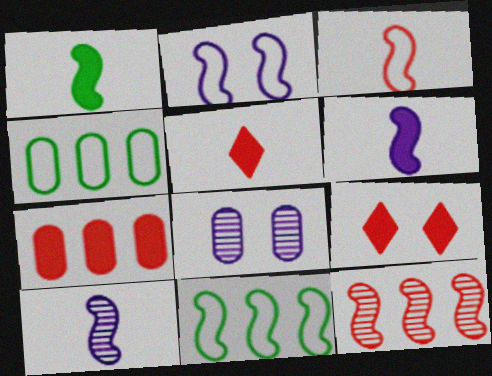[[1, 2, 12], 
[1, 3, 10], 
[2, 3, 11], 
[4, 9, 10], 
[5, 8, 11]]